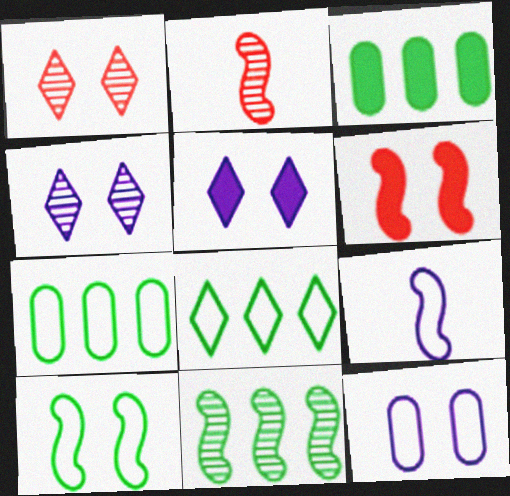[[1, 3, 9], 
[2, 5, 7], 
[3, 8, 11], 
[6, 9, 11]]